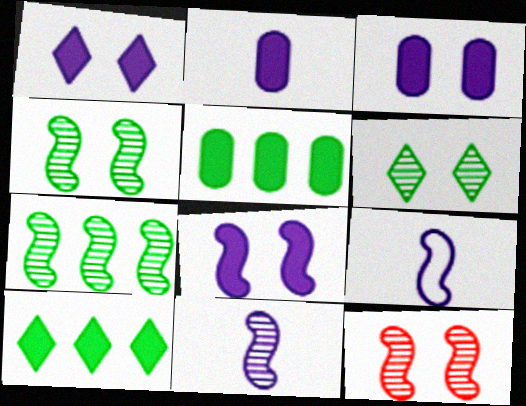[[1, 3, 8], 
[7, 11, 12]]